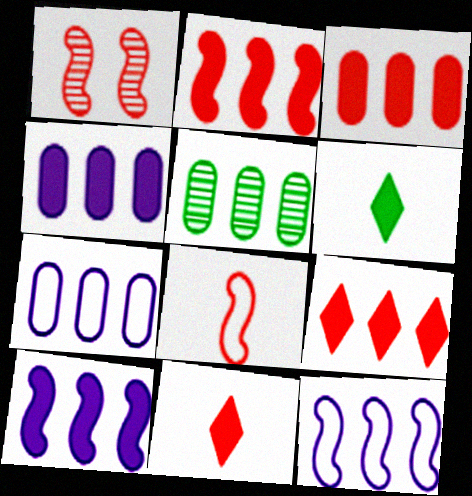[[1, 2, 8], 
[1, 6, 7], 
[2, 3, 9], 
[3, 5, 7], 
[5, 9, 12]]